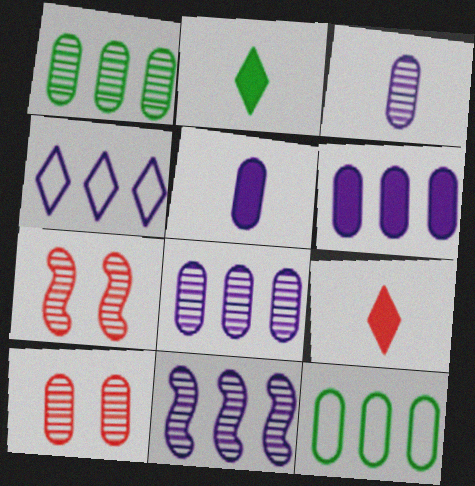[[1, 3, 10], 
[4, 6, 11], 
[5, 10, 12]]